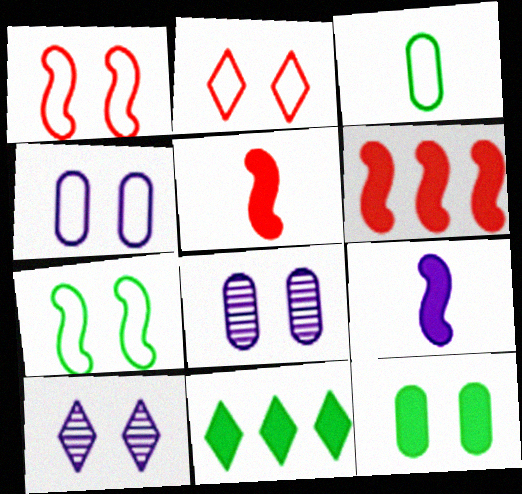[[1, 10, 12], 
[2, 4, 7], 
[3, 6, 10]]